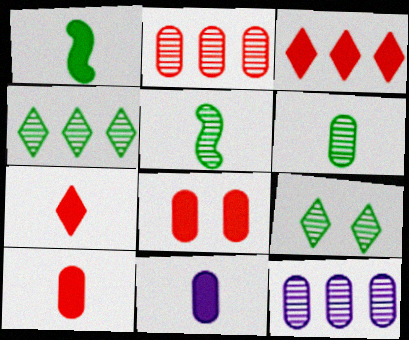[[1, 7, 11]]